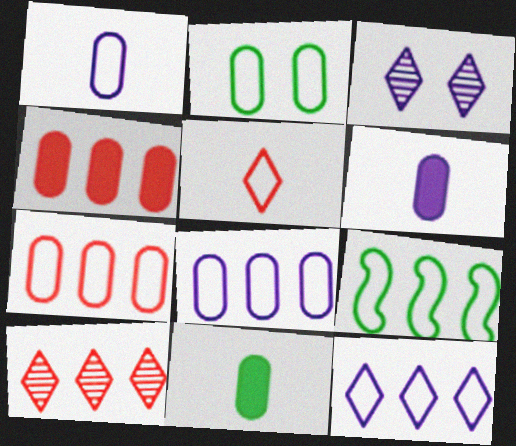[[1, 2, 7], 
[7, 9, 12]]